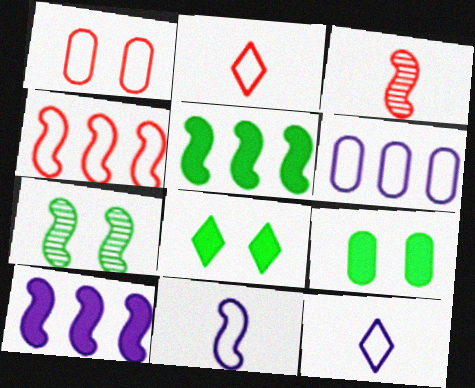[[1, 2, 4], 
[3, 6, 8]]